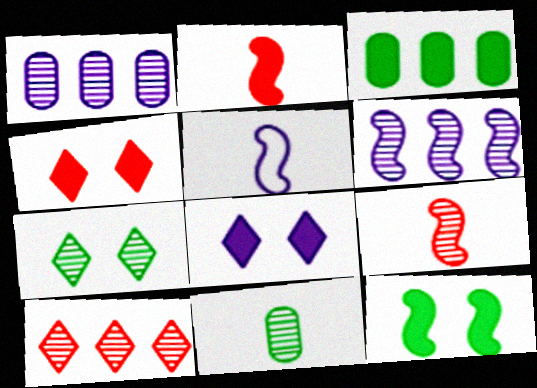[[1, 5, 8], 
[1, 7, 9], 
[2, 3, 8]]